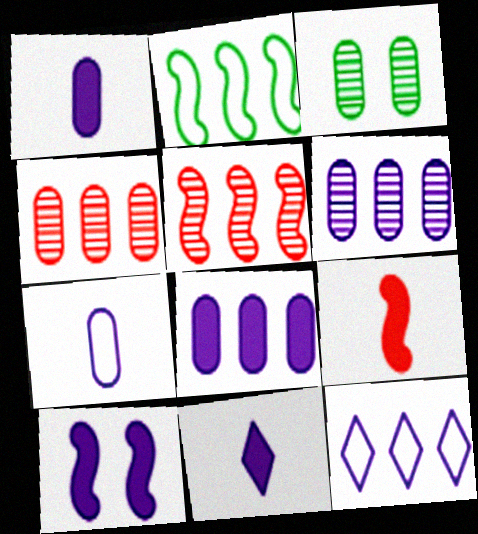[[3, 9, 12], 
[8, 10, 11]]